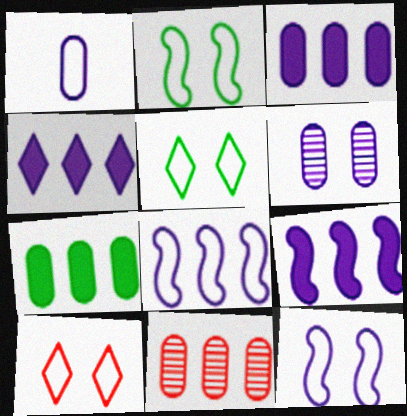[[1, 3, 6], 
[3, 4, 9]]